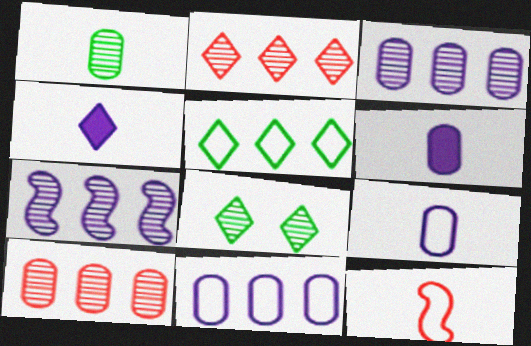[[1, 4, 12]]